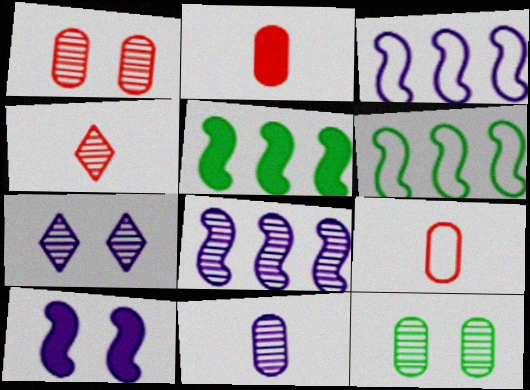[[2, 6, 7], 
[4, 8, 12], 
[5, 7, 9], 
[7, 8, 11]]